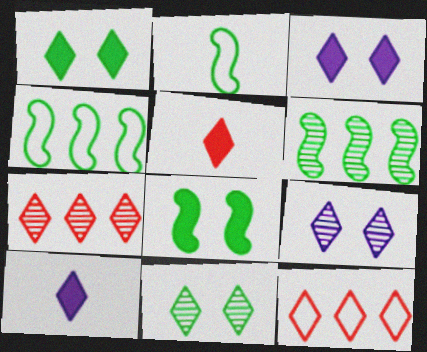[[2, 6, 8], 
[10, 11, 12]]